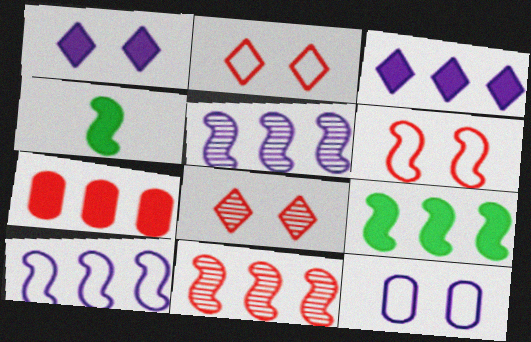[[1, 4, 7], 
[3, 7, 9], 
[4, 5, 6], 
[9, 10, 11]]